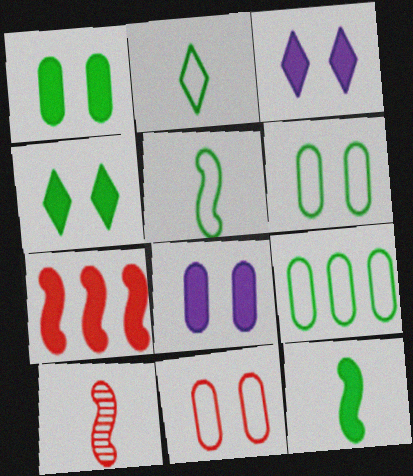[[3, 9, 10]]